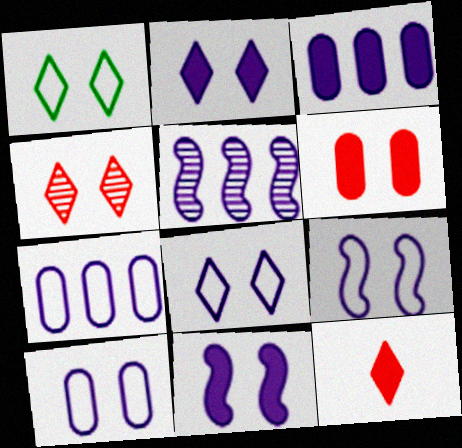[[1, 2, 4], 
[8, 9, 10]]